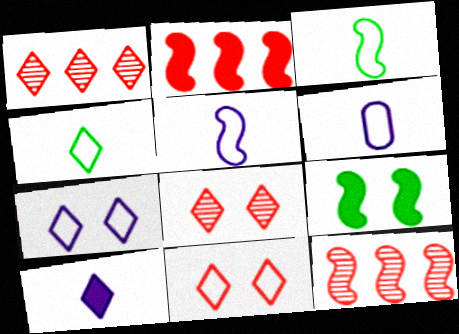[[1, 6, 9], 
[5, 9, 12]]